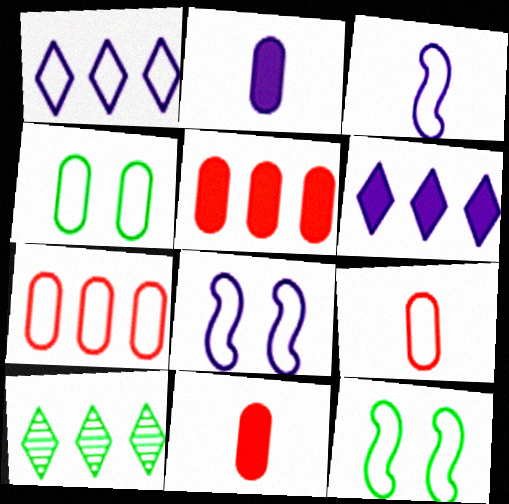[[1, 9, 12], 
[8, 10, 11]]